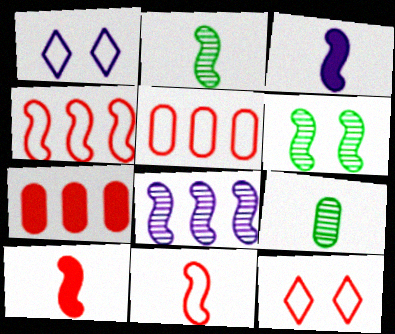[[1, 2, 7], 
[2, 3, 11], 
[3, 4, 6], 
[5, 11, 12]]